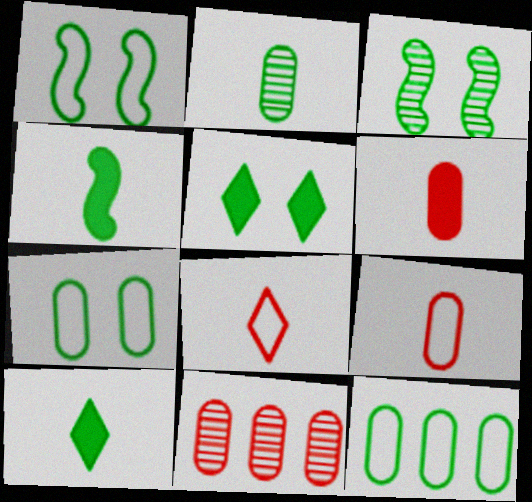[[3, 5, 7], 
[3, 10, 12]]